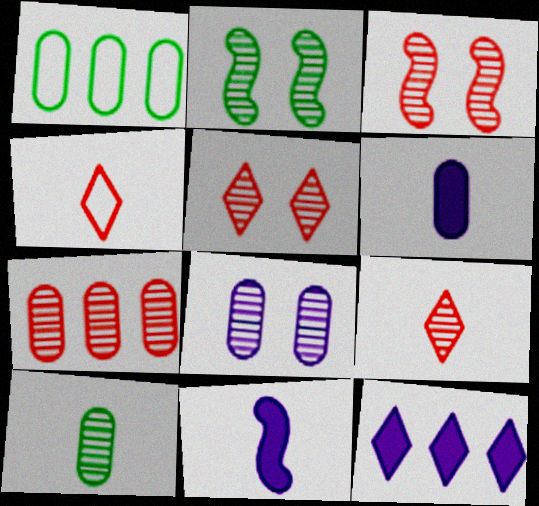[[1, 5, 11], 
[2, 5, 8], 
[3, 7, 9], 
[4, 10, 11], 
[7, 8, 10]]